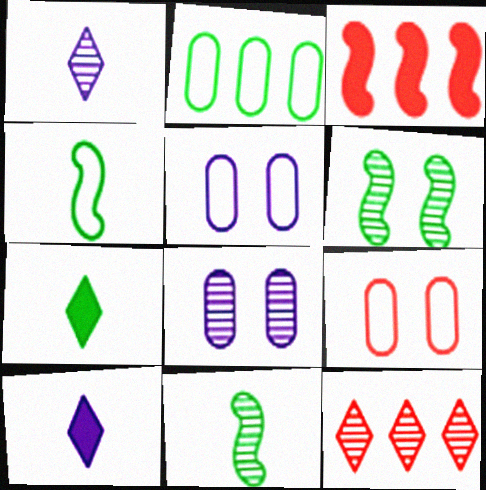[[2, 6, 7], 
[8, 11, 12]]